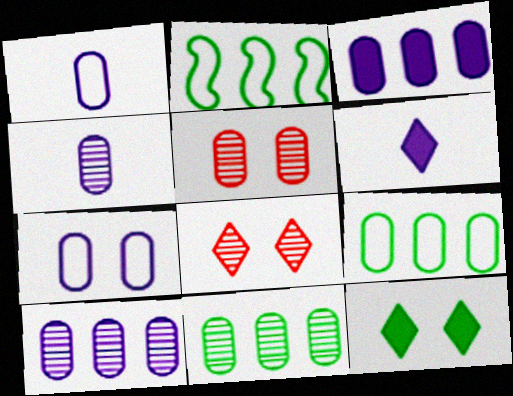[[2, 5, 6], 
[3, 4, 7], 
[4, 5, 11]]